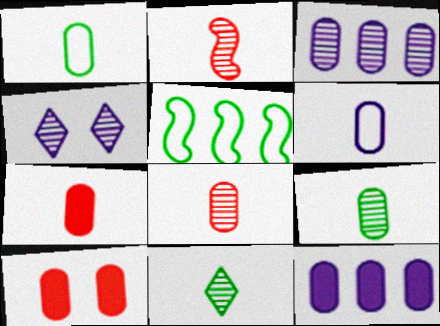[[1, 3, 10], 
[4, 5, 7], 
[6, 7, 9]]